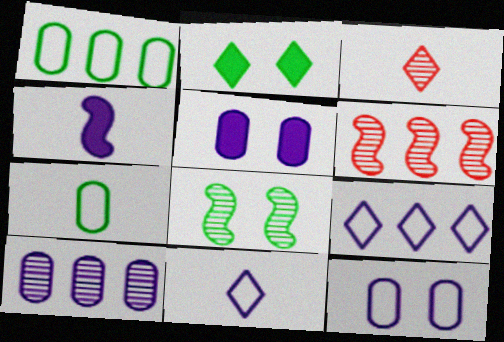[[2, 3, 9], 
[3, 4, 7], 
[3, 8, 10]]